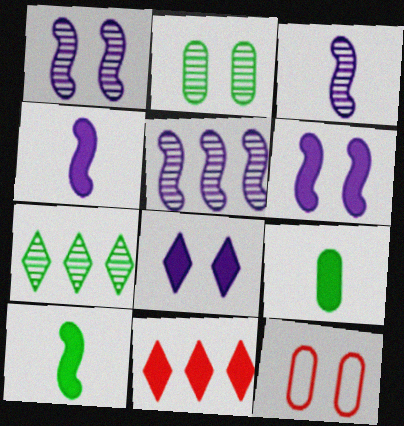[[1, 3, 5], 
[4, 7, 12], 
[6, 9, 11]]